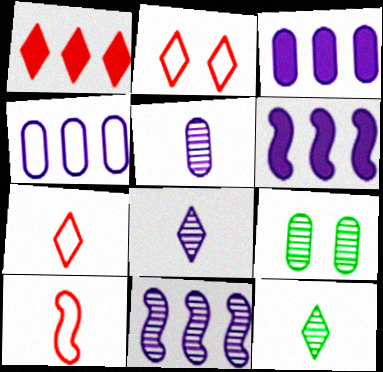[[6, 7, 9]]